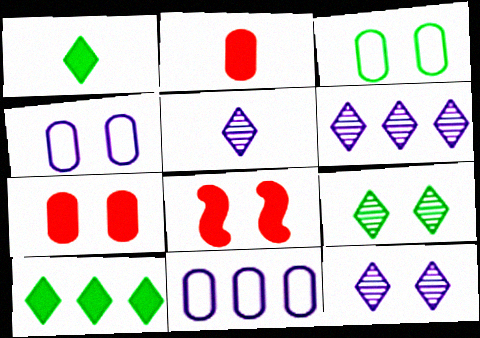[[3, 8, 12], 
[4, 8, 9], 
[5, 6, 12]]